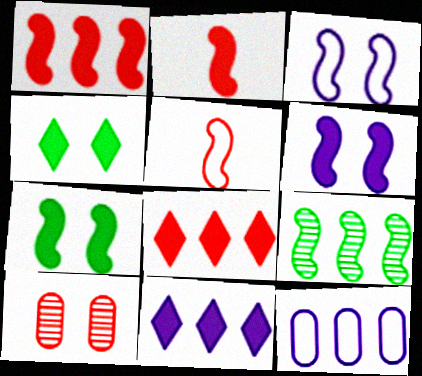[[2, 3, 9], 
[3, 4, 10], 
[5, 6, 9], 
[5, 8, 10], 
[8, 9, 12]]